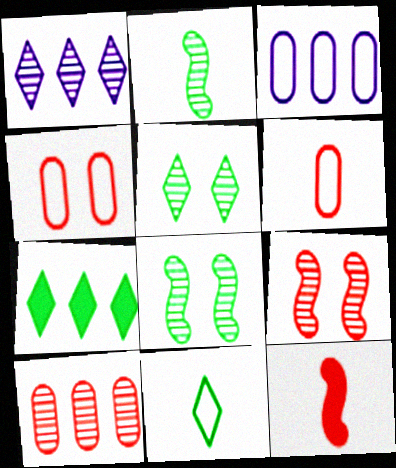[[3, 5, 12], 
[5, 7, 11]]